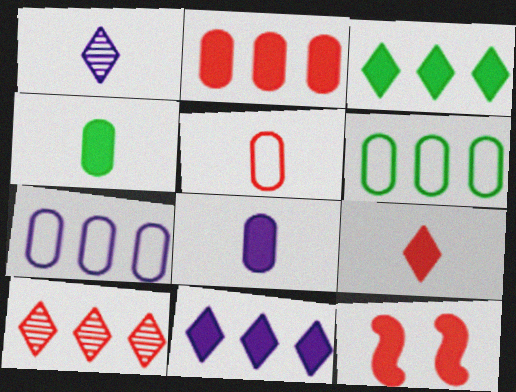[[1, 6, 12], 
[2, 9, 12], 
[3, 8, 12], 
[4, 11, 12], 
[5, 10, 12]]